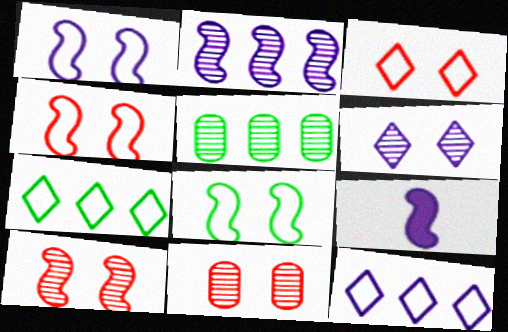[[1, 2, 9], 
[1, 4, 8], 
[3, 5, 9], 
[7, 9, 11]]